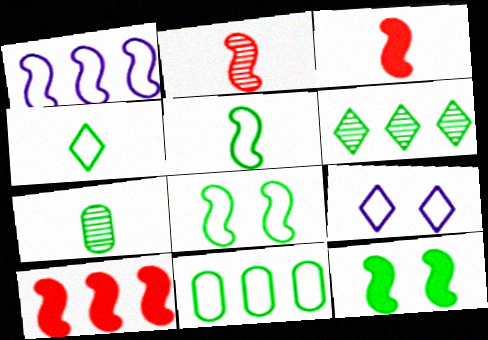[[1, 2, 12], 
[4, 8, 11], 
[7, 9, 10]]